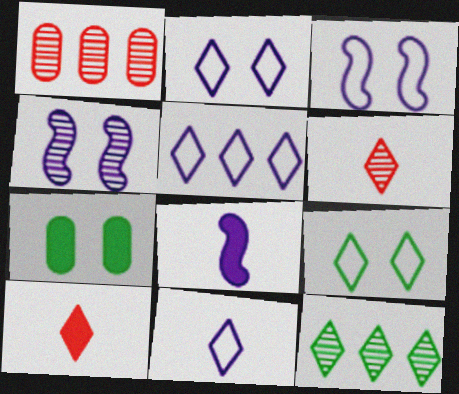[[1, 8, 9], 
[2, 5, 11], 
[2, 10, 12]]